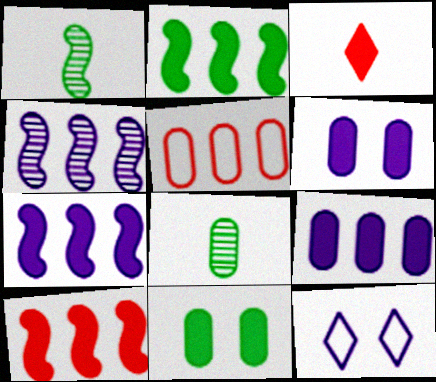[[2, 3, 6], 
[2, 7, 10], 
[3, 7, 11], 
[5, 6, 8], 
[8, 10, 12]]